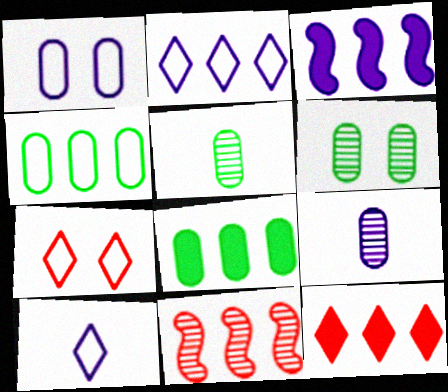[[2, 8, 11], 
[3, 5, 7], 
[3, 8, 12]]